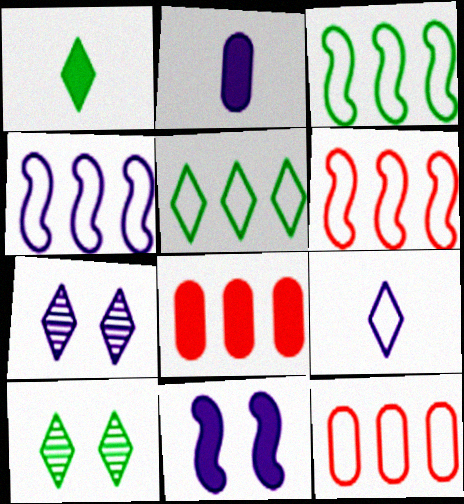[[1, 5, 10], 
[1, 8, 11], 
[2, 4, 7], 
[2, 6, 10], 
[3, 4, 6], 
[4, 5, 12]]